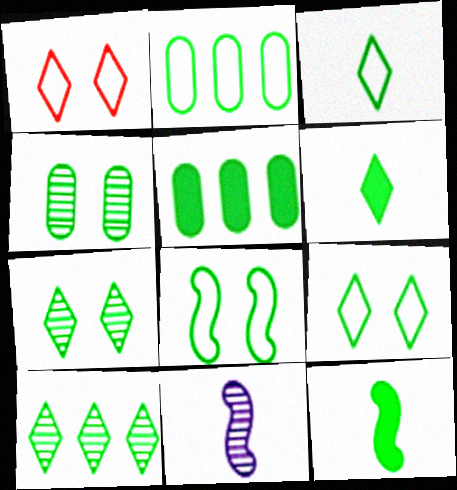[[1, 5, 11], 
[2, 3, 8], 
[2, 7, 12], 
[6, 9, 10]]